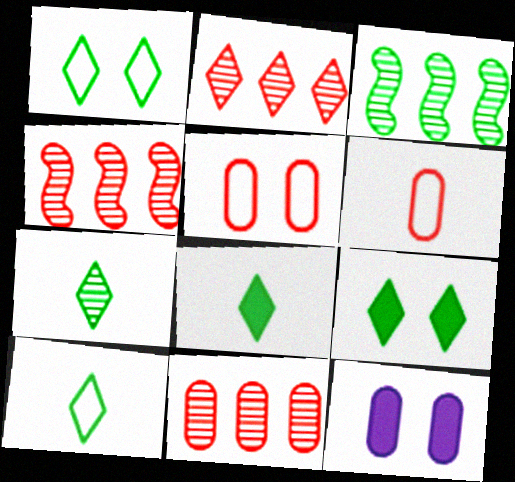[[2, 4, 11], 
[4, 10, 12], 
[7, 8, 10]]